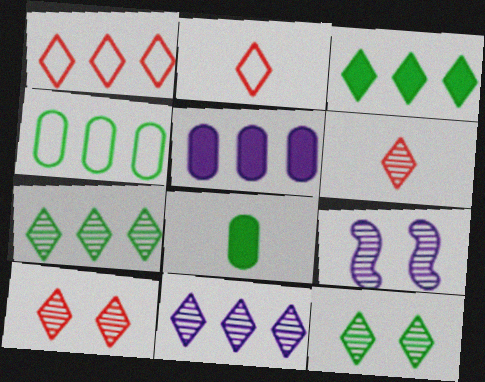[[1, 3, 11], 
[1, 8, 9], 
[6, 11, 12]]